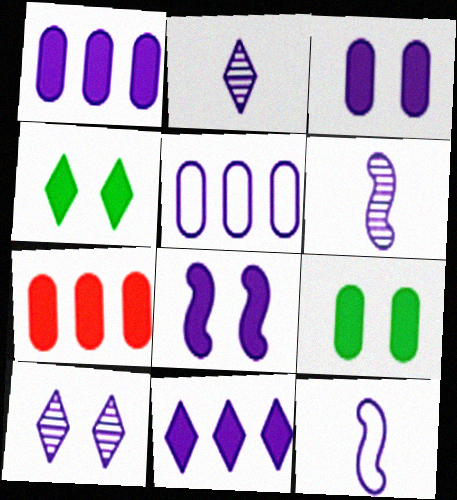[[1, 10, 12], 
[2, 5, 8]]